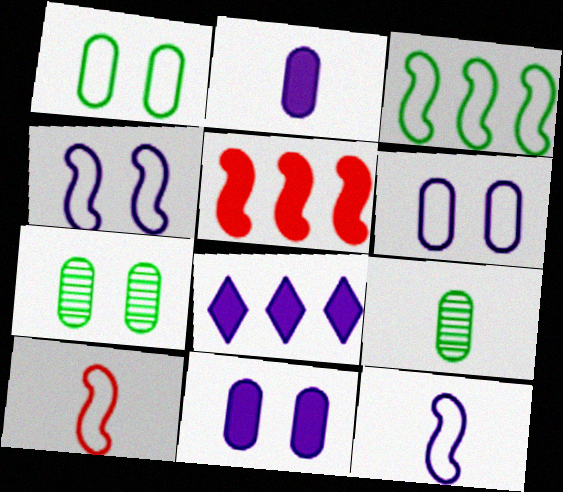[[3, 4, 10], 
[7, 8, 10]]